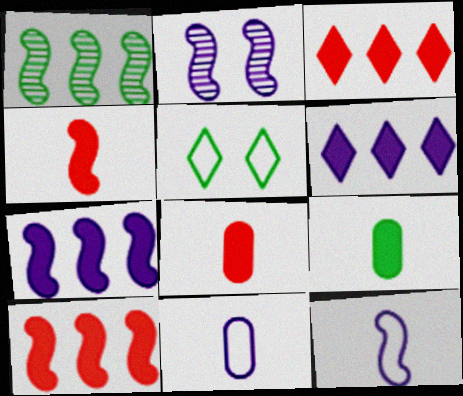[[1, 5, 9], 
[2, 6, 11], 
[2, 7, 12]]